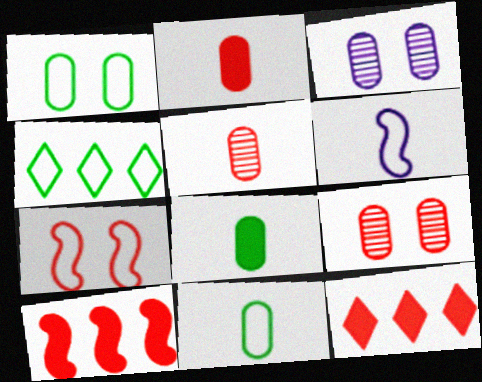[[5, 7, 12]]